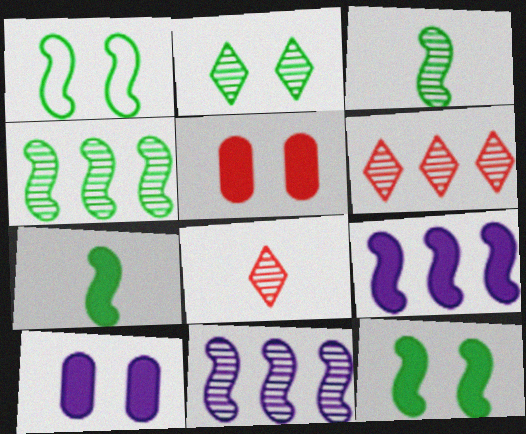[[1, 4, 7]]